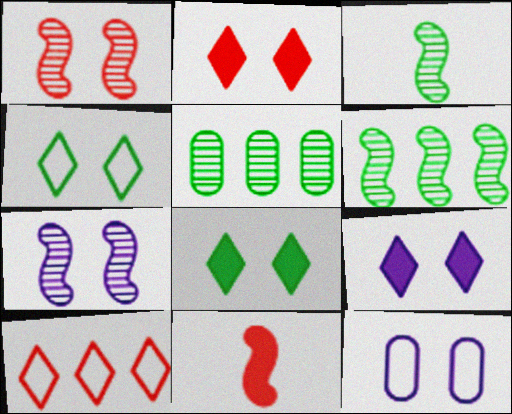[[1, 8, 12], 
[2, 8, 9], 
[7, 9, 12]]